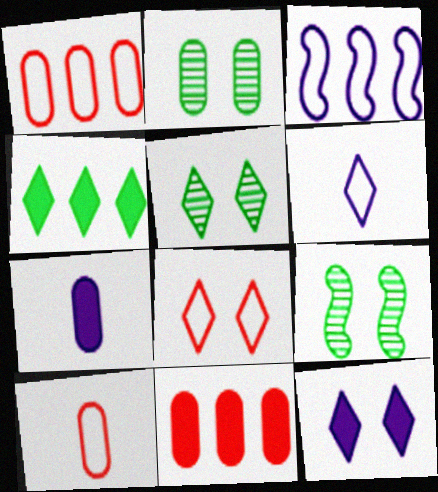[[1, 2, 7], 
[2, 5, 9], 
[5, 8, 12], 
[6, 9, 11]]